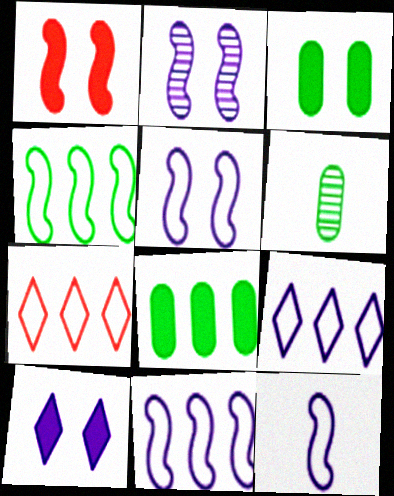[[1, 3, 10], 
[1, 6, 9], 
[5, 11, 12]]